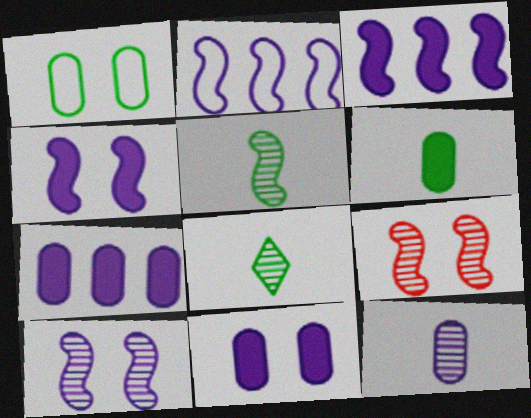[]